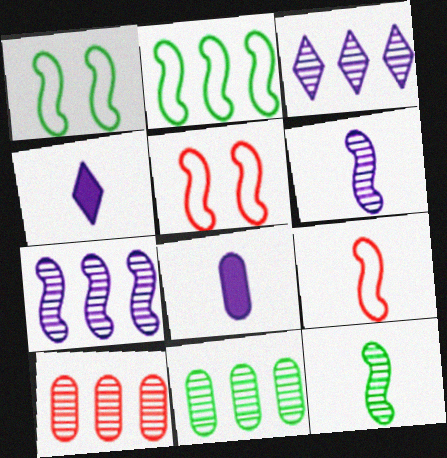[[1, 4, 10], 
[4, 5, 11]]